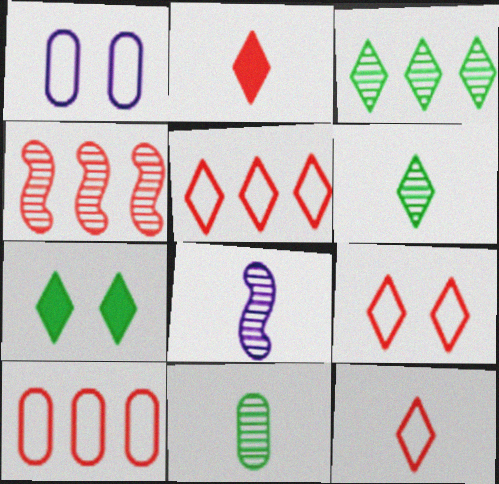[[5, 9, 12], 
[7, 8, 10]]